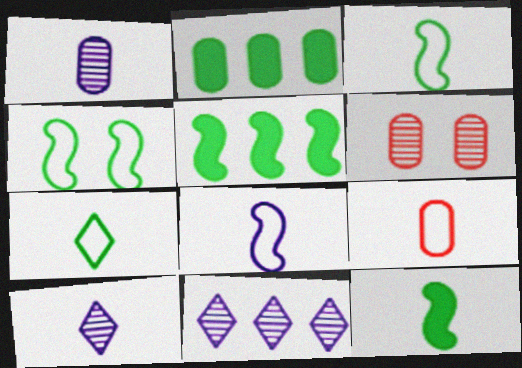[[7, 8, 9], 
[9, 10, 12]]